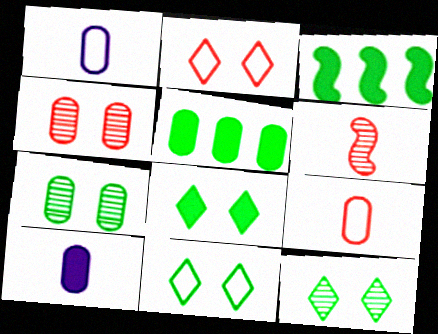[[1, 4, 5], 
[8, 11, 12]]